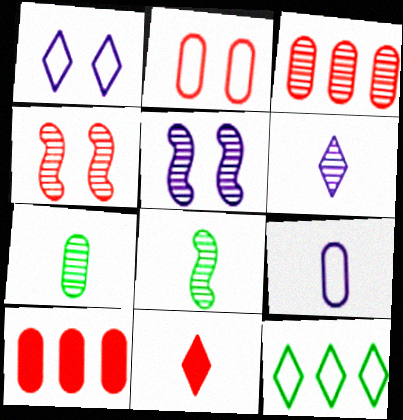[[1, 8, 10], 
[8, 9, 11]]